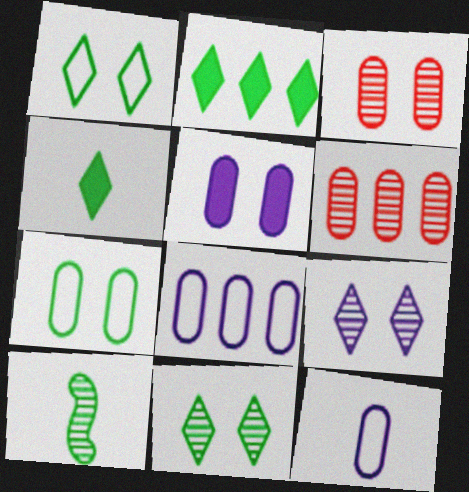[[2, 7, 10], 
[3, 5, 7], 
[6, 9, 10]]